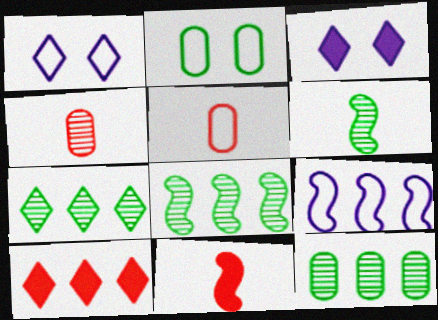[[1, 11, 12], 
[3, 5, 8], 
[7, 8, 12], 
[9, 10, 12]]